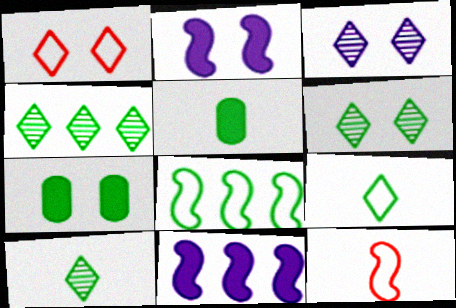[[4, 6, 10], 
[5, 6, 8], 
[7, 8, 10]]